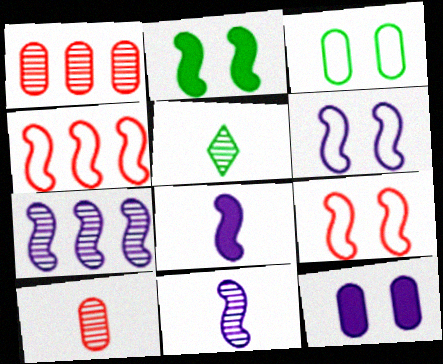[[2, 4, 11], 
[4, 5, 12], 
[5, 10, 11], 
[6, 7, 8]]